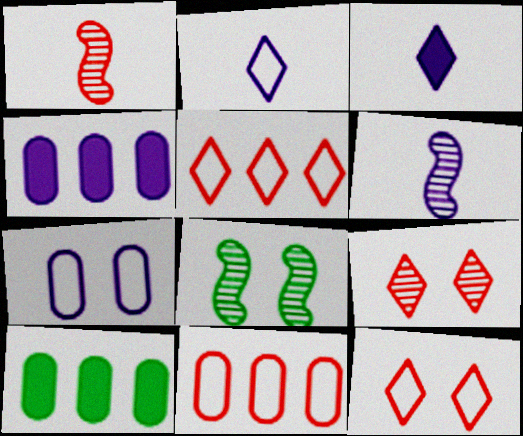[[3, 8, 11], 
[6, 10, 12]]